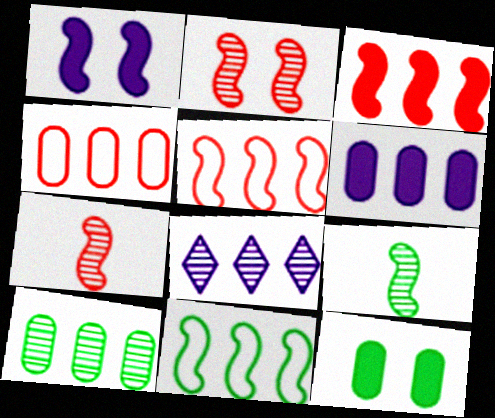[[1, 5, 9], 
[1, 7, 11], 
[4, 6, 10]]